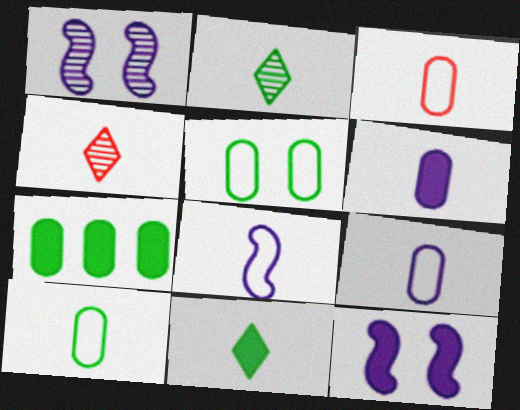[[3, 9, 10]]